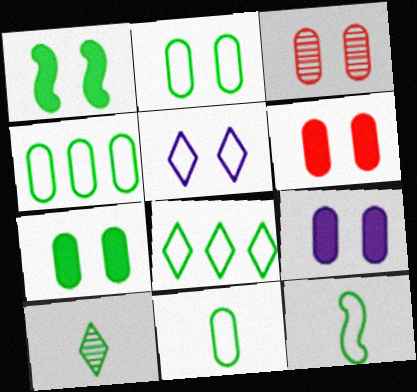[[1, 3, 5], 
[1, 4, 10], 
[2, 3, 9], 
[2, 4, 11], 
[2, 8, 12], 
[6, 7, 9]]